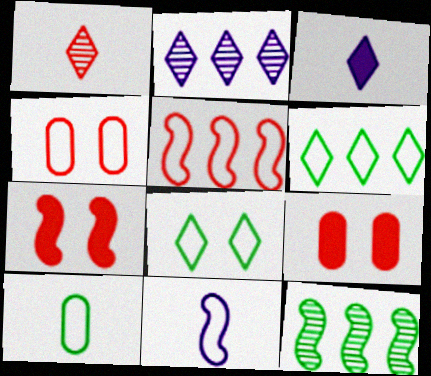[[1, 5, 9], 
[2, 7, 10], 
[3, 4, 12], 
[4, 6, 11], 
[7, 11, 12]]